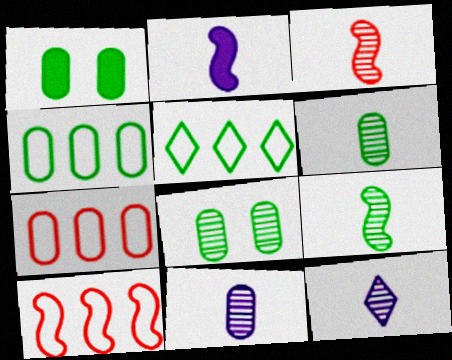[[1, 4, 6], 
[1, 5, 9], 
[1, 7, 11], 
[1, 10, 12], 
[3, 6, 12]]